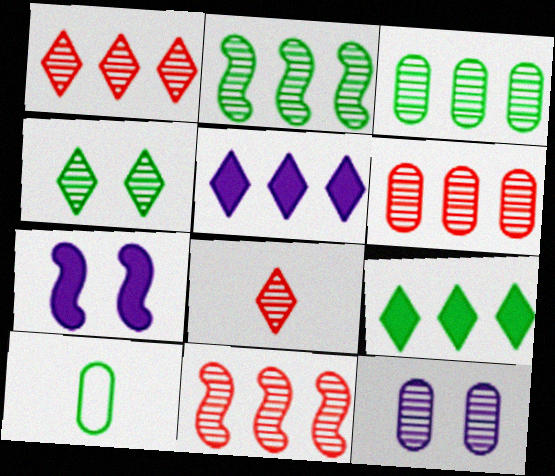[[1, 6, 11], 
[1, 7, 10], 
[2, 8, 12]]